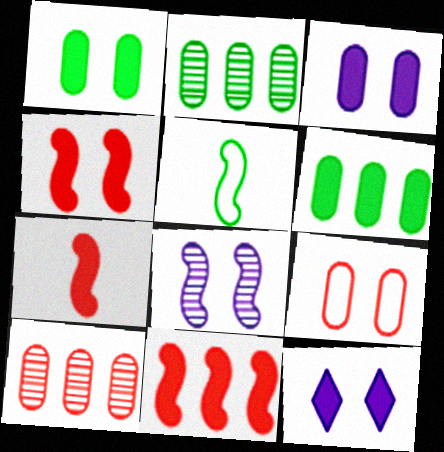[[1, 4, 12], 
[4, 7, 11], 
[5, 8, 11], 
[5, 10, 12], 
[6, 7, 12]]